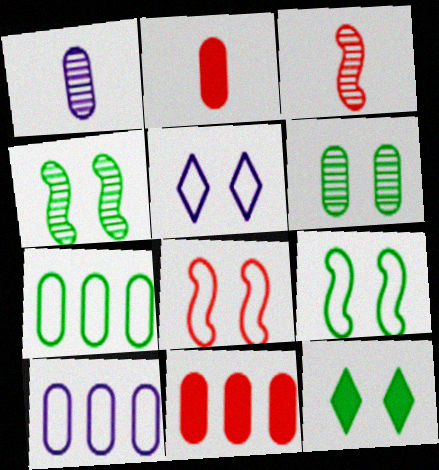[[2, 6, 10], 
[3, 10, 12], 
[6, 9, 12]]